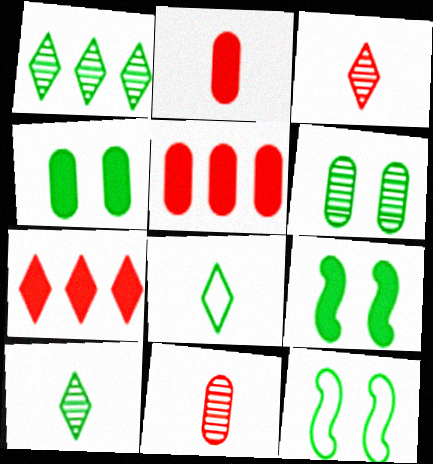[]